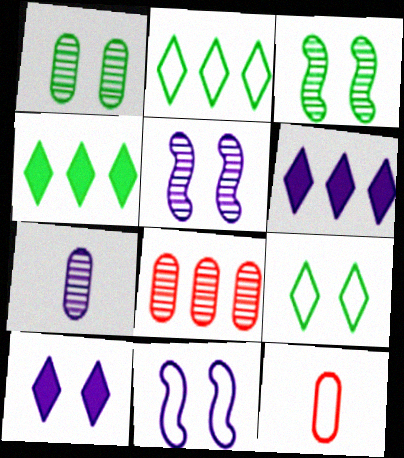[[1, 7, 8], 
[2, 11, 12], 
[3, 6, 12], 
[4, 5, 12], 
[6, 7, 11]]